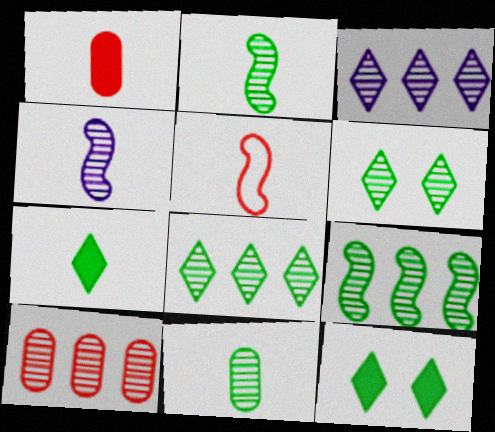[[3, 9, 10], 
[4, 6, 10], 
[6, 9, 11]]